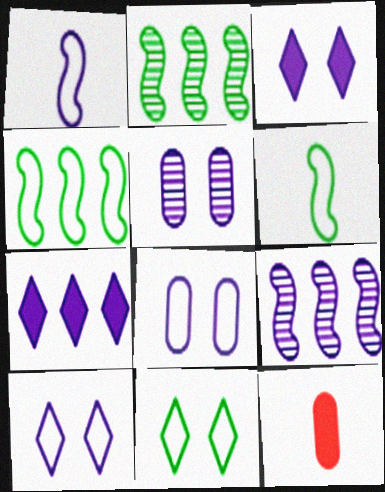[[1, 5, 7], 
[2, 10, 12], 
[9, 11, 12]]